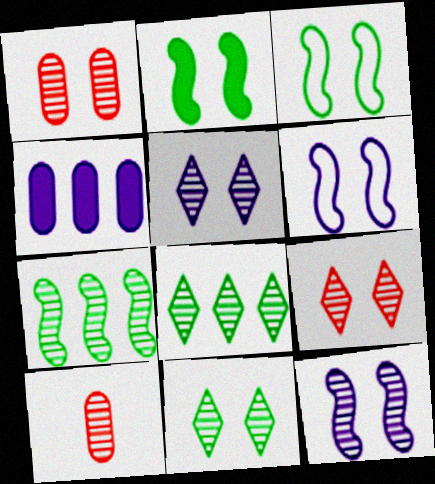[[1, 11, 12], 
[5, 7, 10], 
[5, 9, 11], 
[8, 10, 12]]